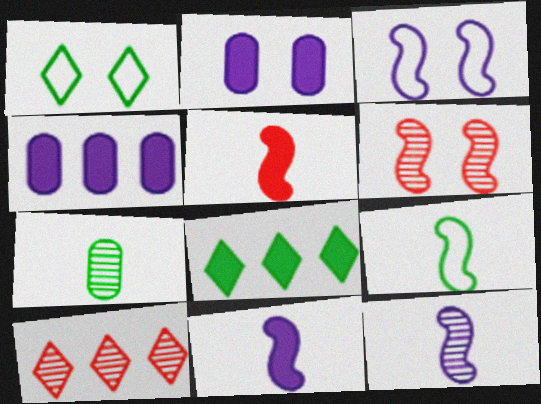[[1, 2, 6], 
[2, 5, 8], 
[2, 9, 10], 
[5, 9, 12]]